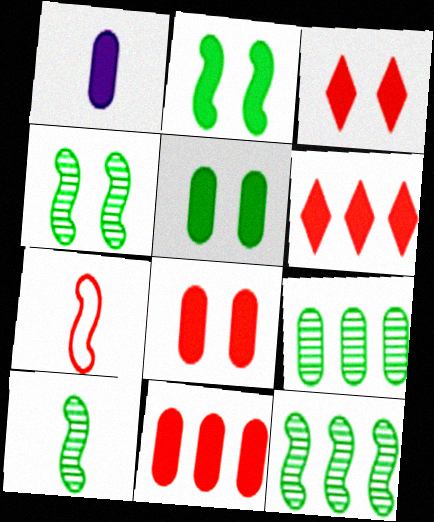[[1, 2, 6], 
[1, 5, 11], 
[4, 10, 12]]